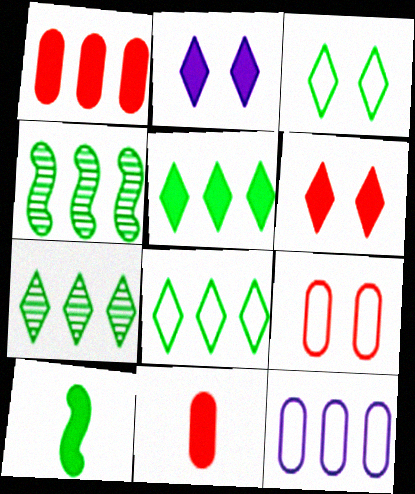[[1, 2, 10], 
[5, 7, 8]]